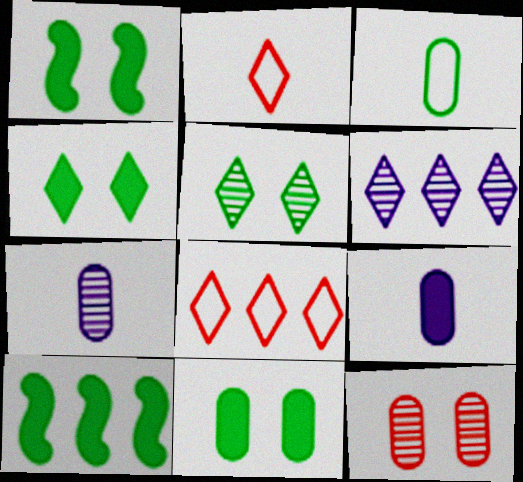[[1, 4, 11], 
[1, 7, 8], 
[2, 4, 6], 
[3, 5, 10]]